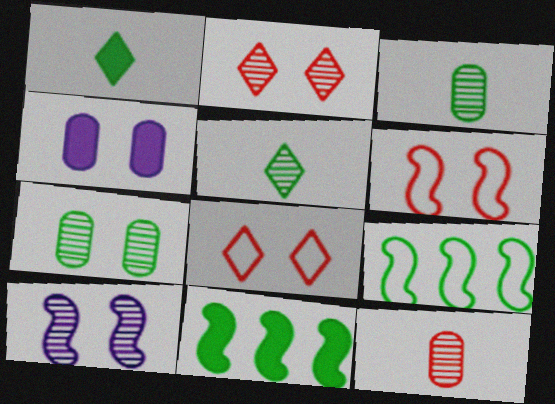[[1, 7, 9], 
[2, 7, 10]]